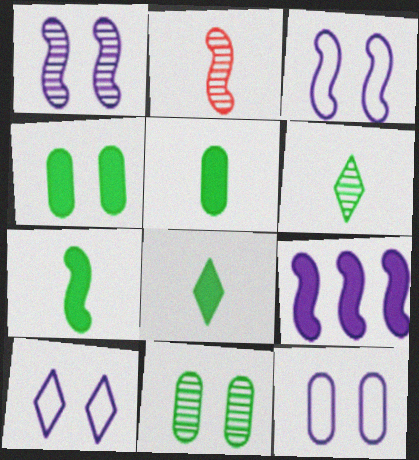[[3, 10, 12], 
[5, 7, 8]]